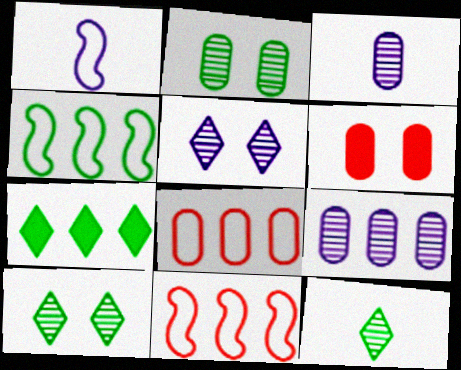[[7, 9, 11]]